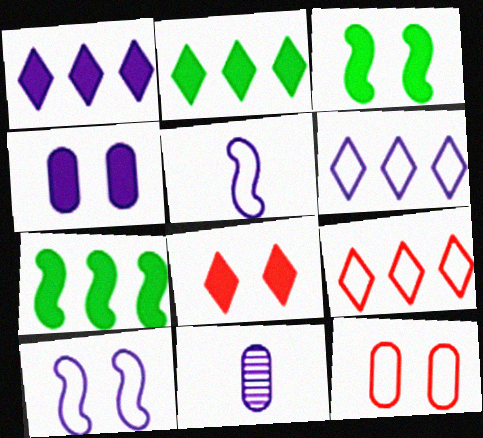[[1, 10, 11], 
[3, 4, 8], 
[3, 9, 11]]